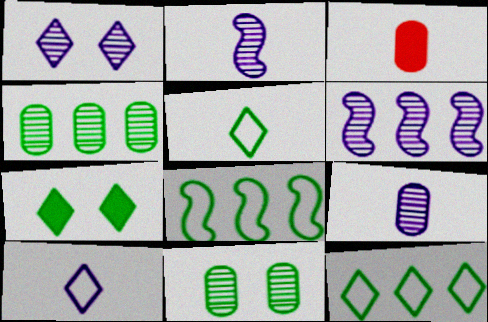[[1, 3, 8], 
[1, 6, 9], 
[2, 3, 5]]